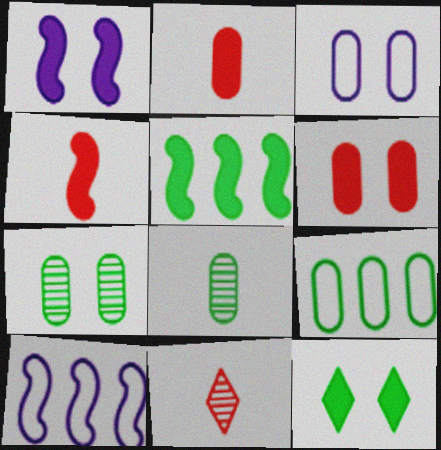[[1, 4, 5], 
[1, 6, 12], 
[1, 9, 11], 
[3, 5, 11], 
[3, 6, 7]]